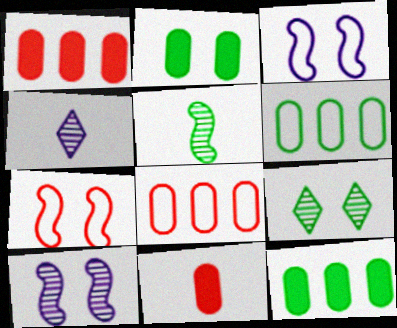[[4, 7, 12]]